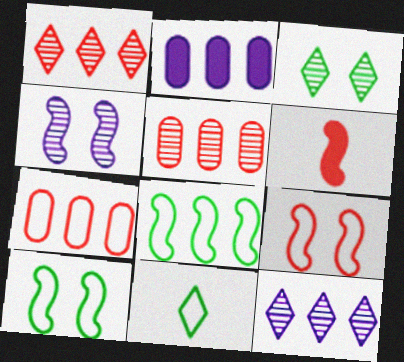[[1, 2, 8], 
[4, 6, 8]]